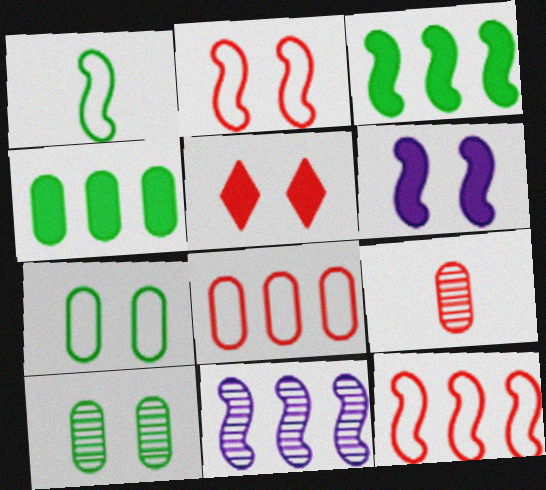[[3, 11, 12], 
[5, 9, 12]]